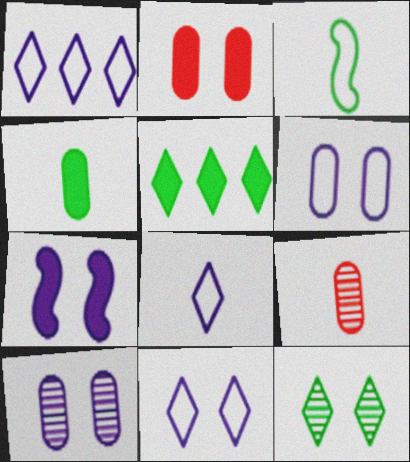[[1, 8, 11], 
[7, 10, 11]]